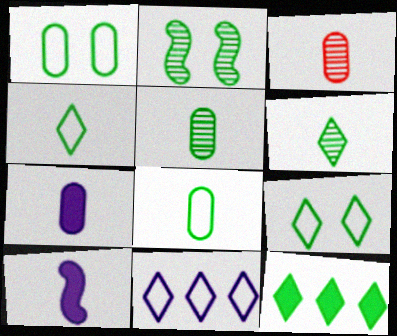[[2, 8, 12], 
[3, 4, 10], 
[3, 7, 8], 
[6, 9, 12]]